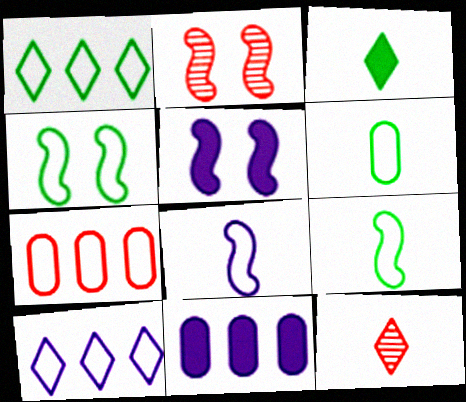[[1, 4, 6], 
[2, 4, 5], 
[4, 11, 12]]